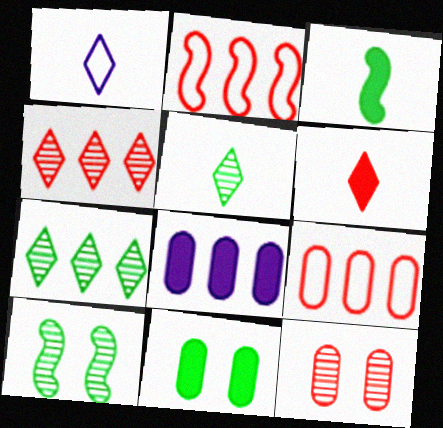[[1, 5, 6], 
[2, 6, 12], 
[2, 7, 8]]